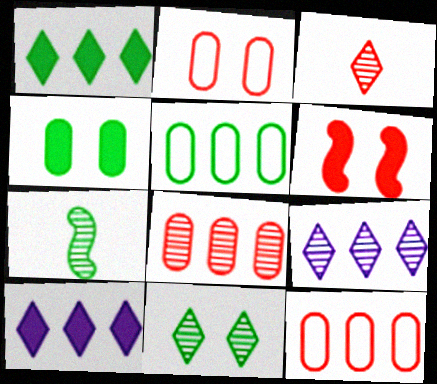[[2, 7, 10], 
[3, 6, 12], 
[3, 9, 11]]